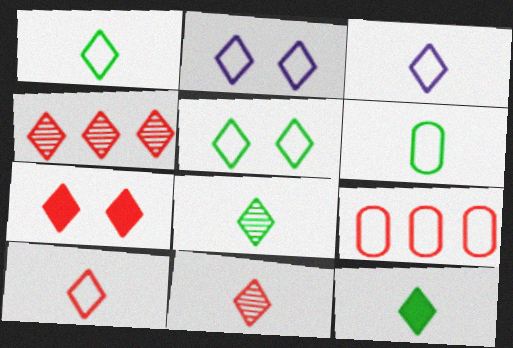[[1, 3, 10], 
[1, 8, 12], 
[2, 4, 12], 
[3, 11, 12], 
[4, 7, 10]]